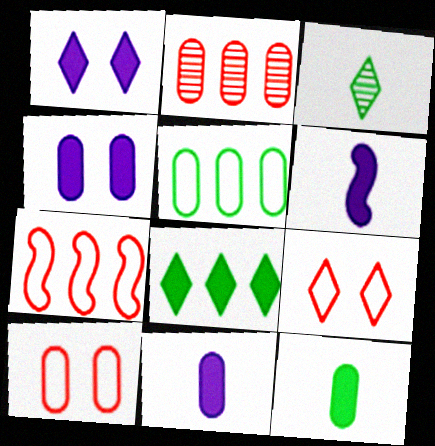[[3, 4, 7]]